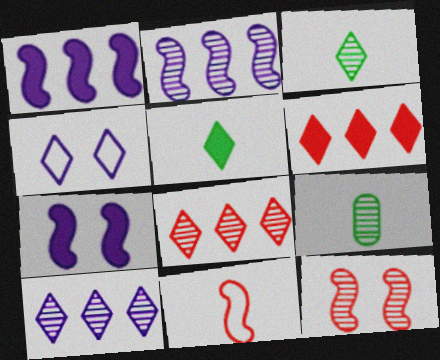[[3, 4, 6], 
[4, 5, 8], 
[9, 10, 12]]